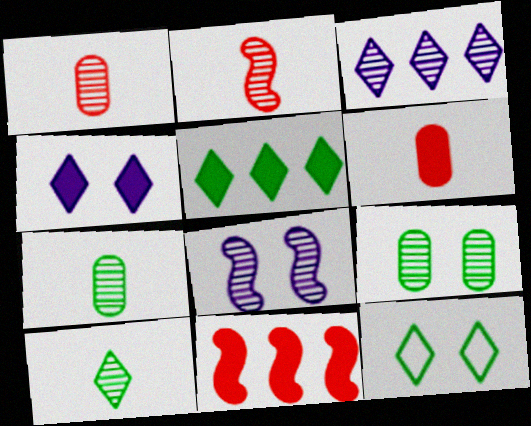[[2, 3, 9], 
[5, 10, 12]]